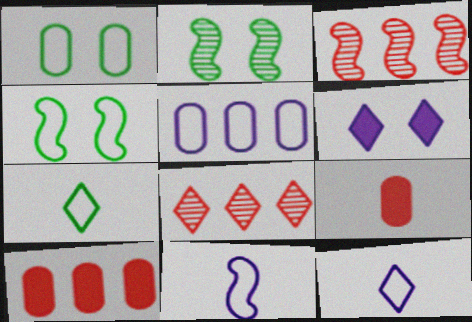[[2, 10, 12], 
[6, 7, 8]]